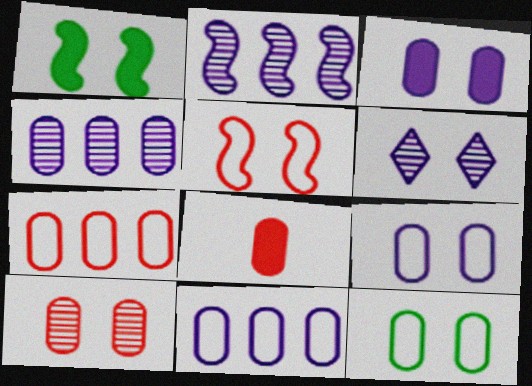[[3, 10, 12], 
[4, 8, 12], 
[7, 8, 10]]